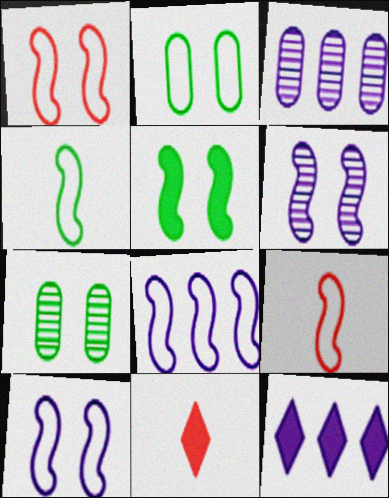[[1, 4, 8], 
[1, 5, 6], 
[3, 8, 12], 
[7, 8, 11], 
[7, 9, 12]]